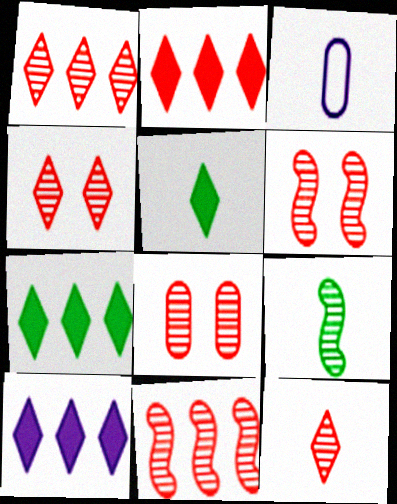[[1, 4, 12], 
[2, 7, 10], 
[3, 6, 7], 
[4, 6, 8], 
[8, 11, 12]]